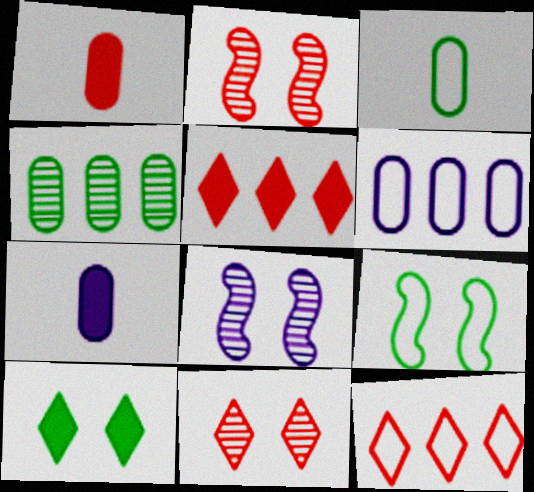[[1, 2, 12], 
[3, 5, 8]]